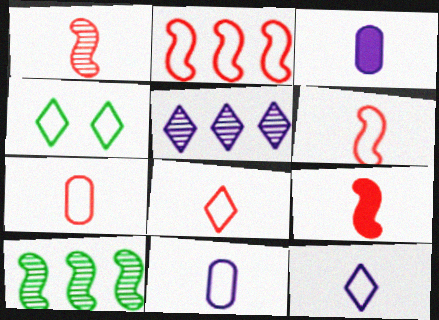[[1, 6, 9], 
[2, 4, 11], 
[6, 7, 8]]